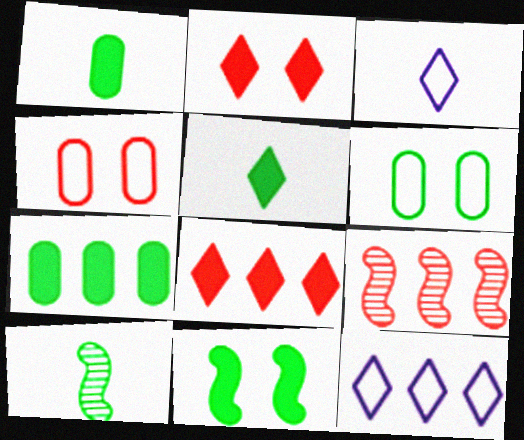[[5, 7, 11], 
[7, 9, 12]]